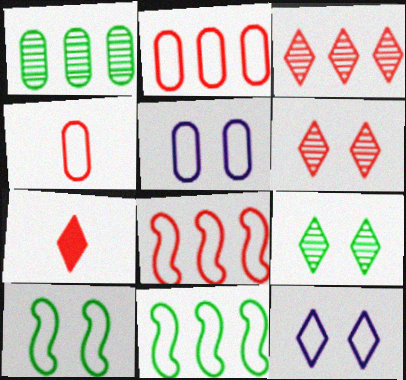[[4, 11, 12]]